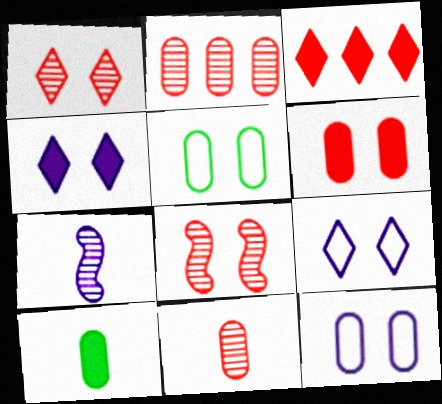[[2, 10, 12], 
[3, 5, 7], 
[4, 5, 8]]